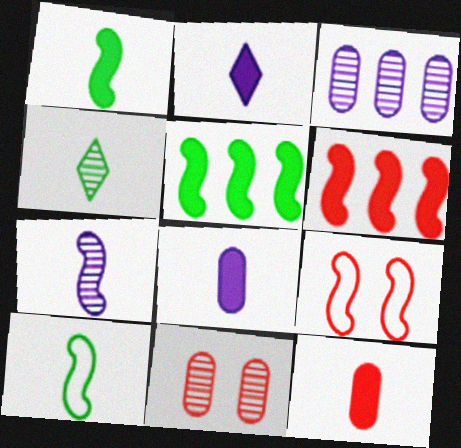[[1, 2, 12], 
[5, 7, 9]]